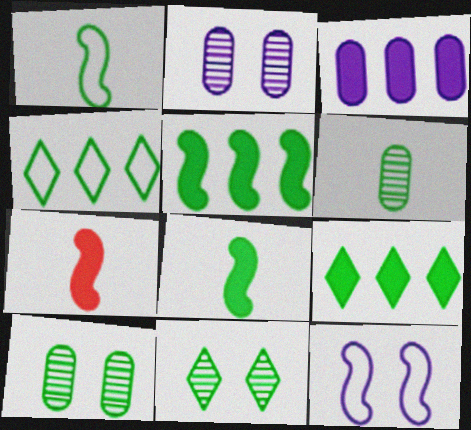[[1, 9, 10], 
[2, 4, 7], 
[4, 8, 10]]